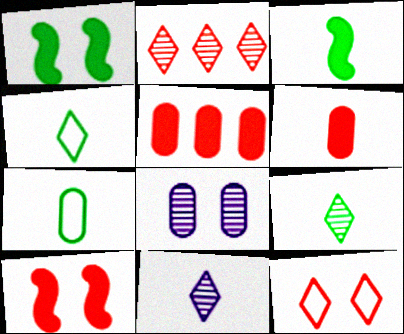[[1, 8, 12], 
[3, 7, 9], 
[5, 7, 8]]